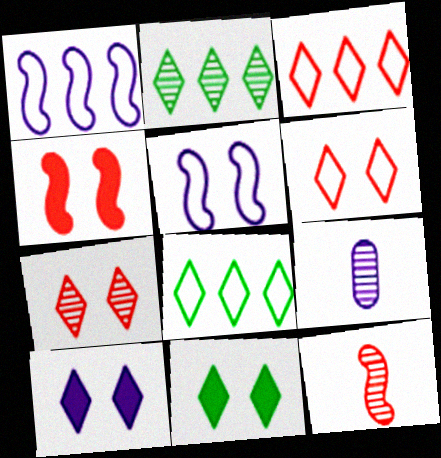[[1, 9, 10], 
[4, 8, 9]]